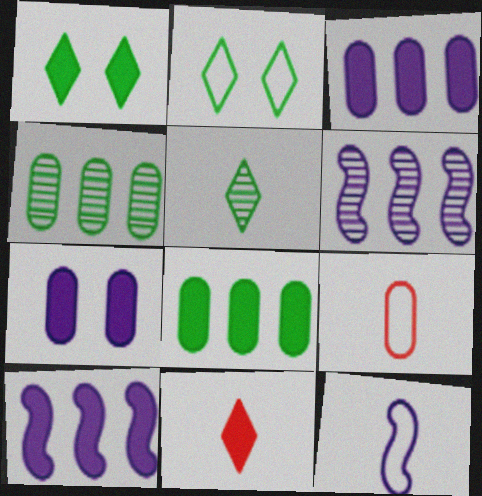[[1, 6, 9], 
[4, 7, 9]]